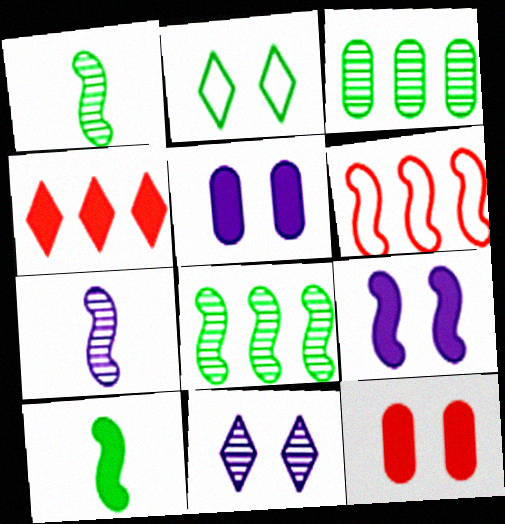[[1, 6, 9], 
[2, 3, 10], 
[4, 5, 10]]